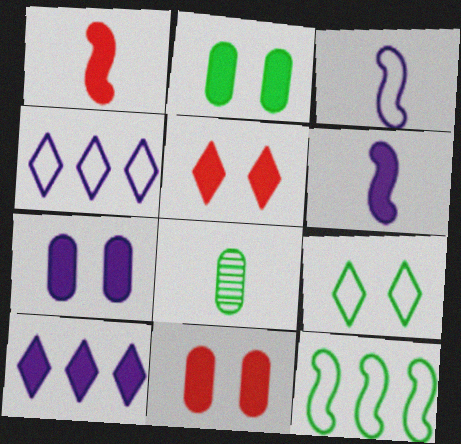[[1, 2, 10], 
[2, 7, 11], 
[6, 7, 10]]